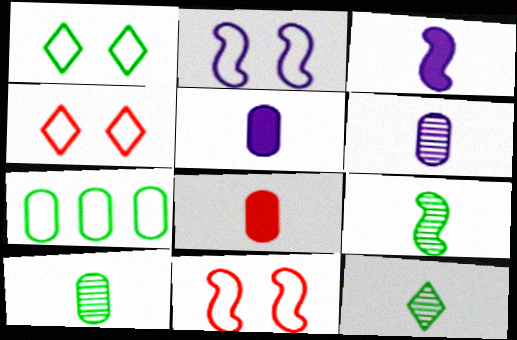[[9, 10, 12]]